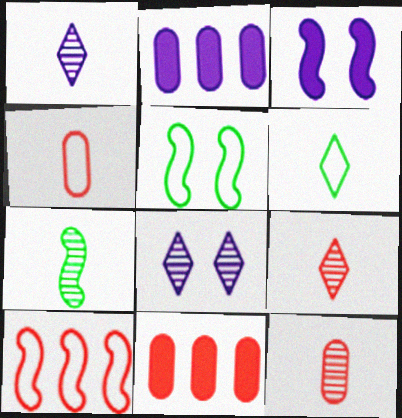[[1, 5, 11], 
[1, 7, 12], 
[2, 5, 9], 
[3, 7, 10]]